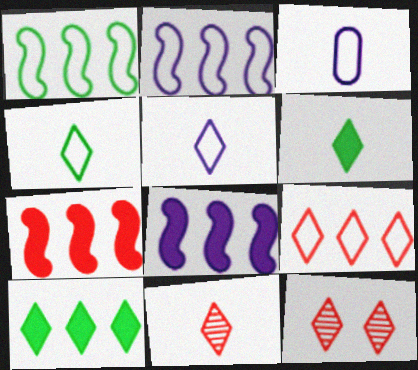[[5, 6, 11], 
[5, 10, 12]]